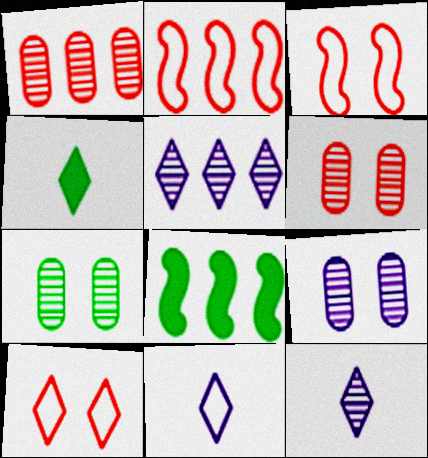[[2, 4, 9], 
[4, 5, 10], 
[6, 7, 9], 
[6, 8, 11]]